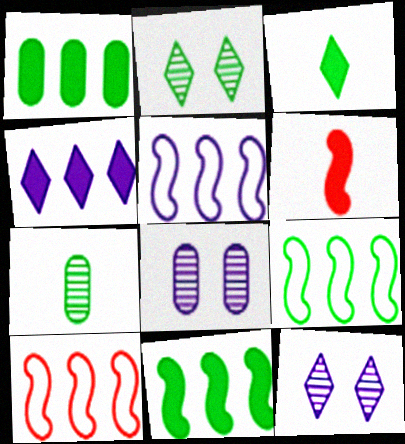[[3, 8, 10], 
[5, 9, 10]]